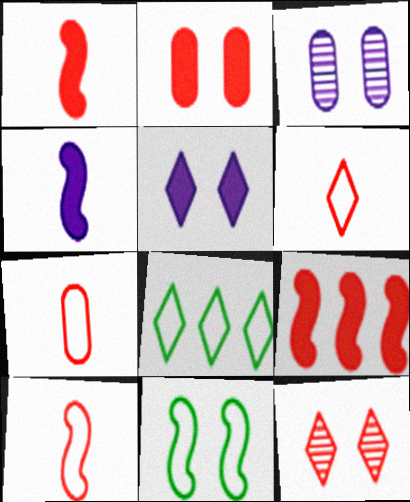[[1, 3, 8], 
[6, 7, 10], 
[7, 9, 12]]